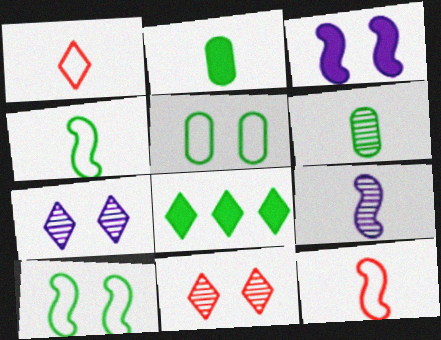[[1, 2, 9], 
[1, 7, 8], 
[3, 5, 11], 
[6, 8, 10]]